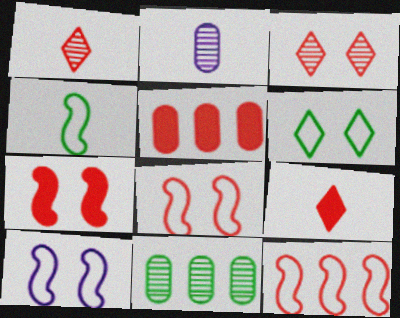[[1, 5, 8], 
[2, 4, 9], 
[4, 10, 12], 
[5, 7, 9], 
[9, 10, 11]]